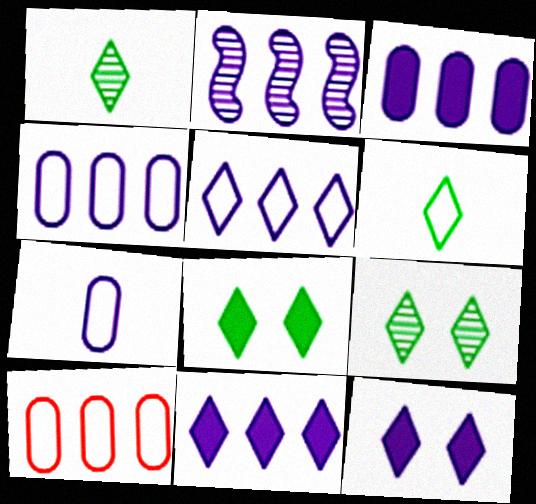[[2, 3, 5], 
[2, 4, 11], 
[2, 7, 12]]